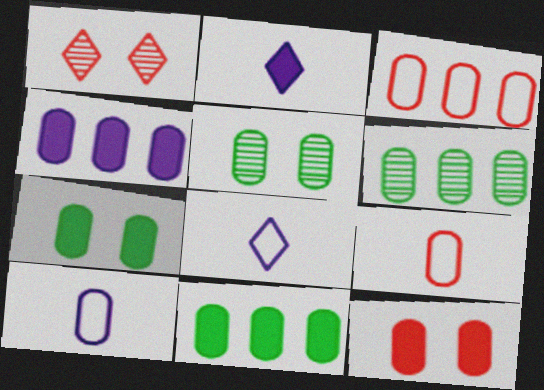[[3, 4, 6], 
[4, 5, 9], 
[6, 10, 12]]